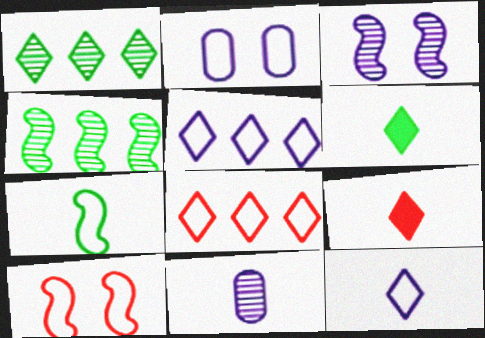[[2, 4, 9], 
[2, 7, 8], 
[7, 9, 11]]